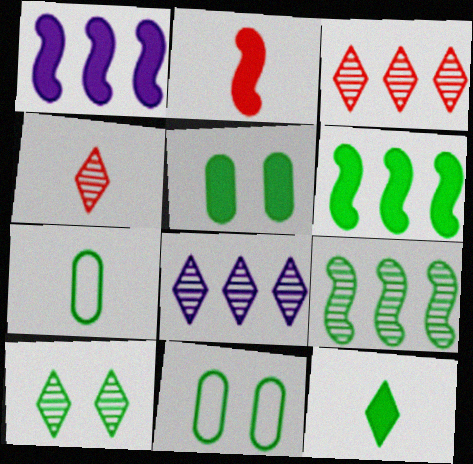[[1, 4, 11], 
[2, 8, 11], 
[4, 8, 10], 
[5, 6, 12], 
[6, 7, 10], 
[9, 11, 12]]